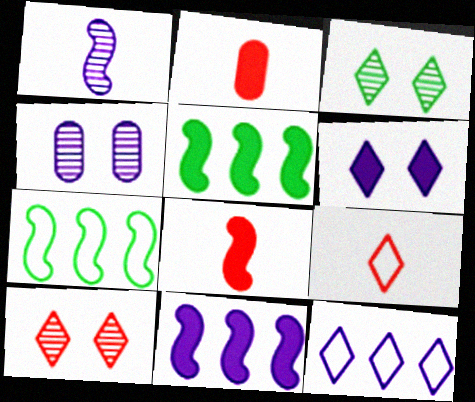[[2, 5, 6], 
[4, 5, 9]]